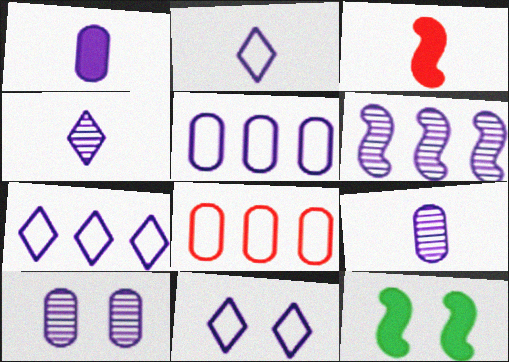[[1, 5, 10], 
[1, 6, 11], 
[2, 7, 11], 
[4, 6, 10], 
[4, 8, 12]]